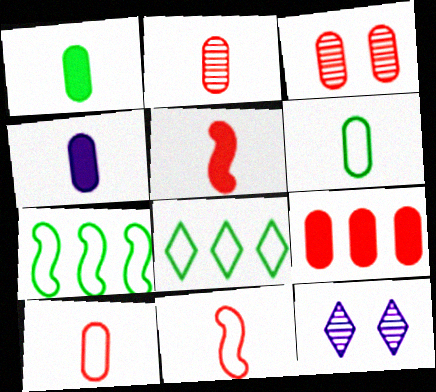[[2, 4, 6], 
[3, 9, 10]]